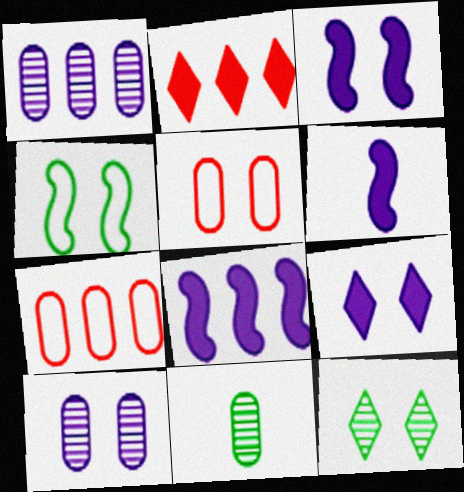[[3, 5, 12], 
[3, 6, 8], 
[6, 7, 12]]